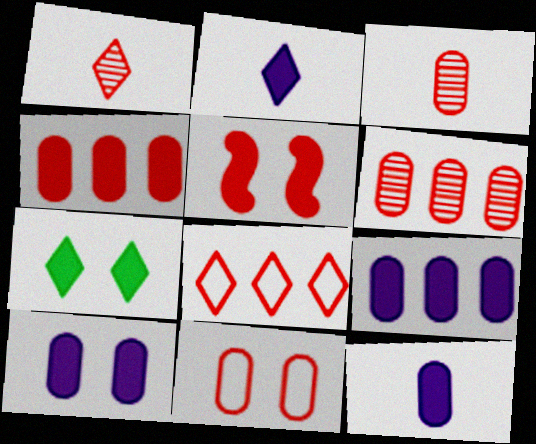[[3, 4, 11], 
[3, 5, 8], 
[5, 7, 10], 
[9, 10, 12]]